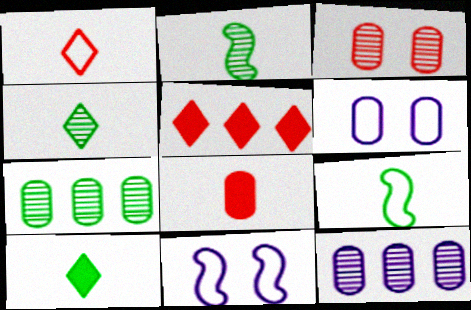[[2, 5, 6], 
[6, 7, 8]]